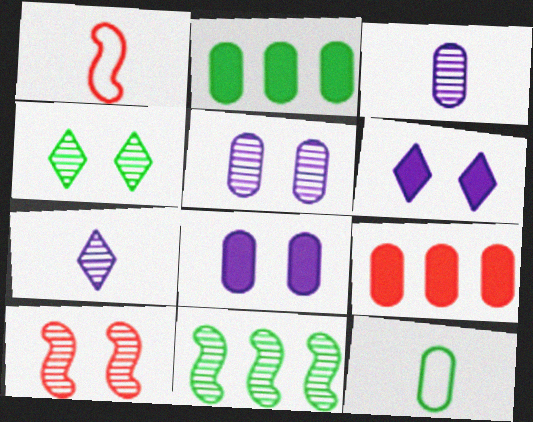[[4, 5, 10], 
[5, 9, 12]]